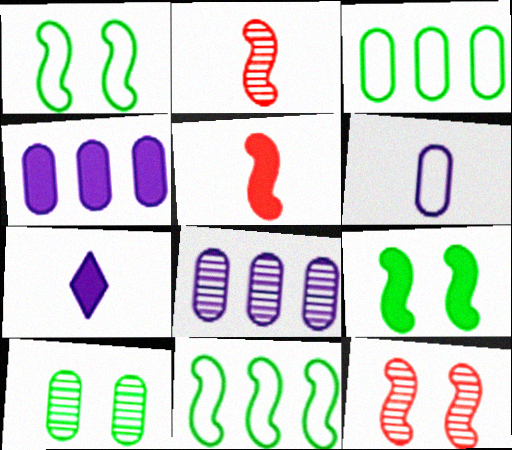[[3, 7, 12]]